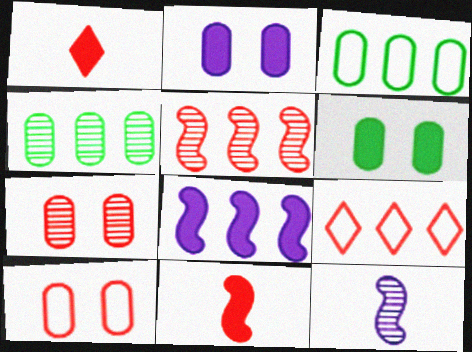[[1, 5, 10], 
[1, 6, 8], 
[4, 8, 9], 
[6, 9, 12], 
[7, 9, 11]]